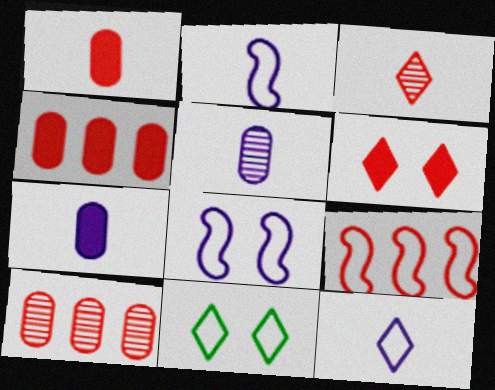[]